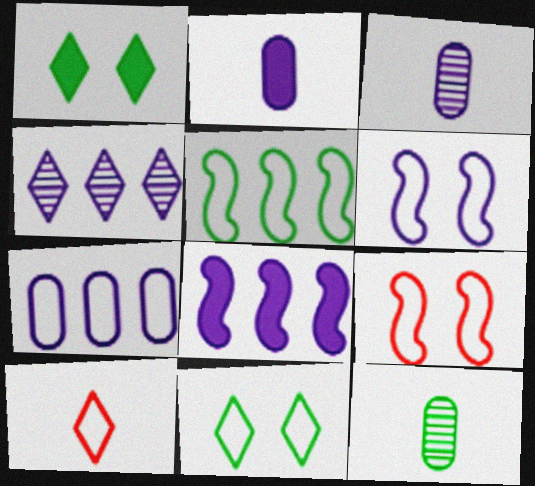[[1, 4, 10], 
[1, 5, 12], 
[2, 4, 6], 
[4, 7, 8]]